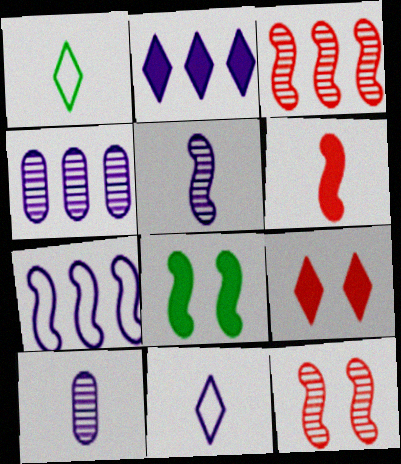[[1, 6, 10], 
[2, 4, 7]]